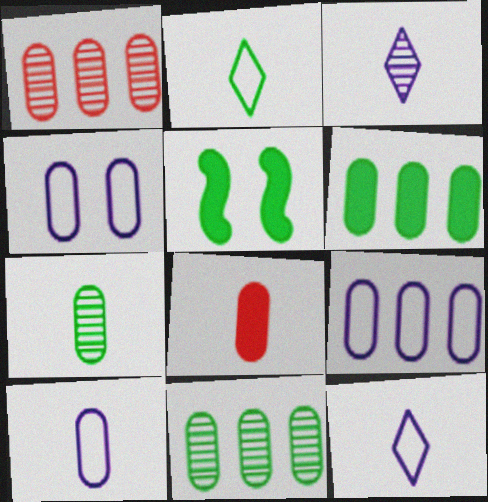[[1, 5, 12], 
[1, 6, 9], 
[2, 5, 11], 
[4, 8, 11], 
[4, 9, 10], 
[7, 8, 10]]